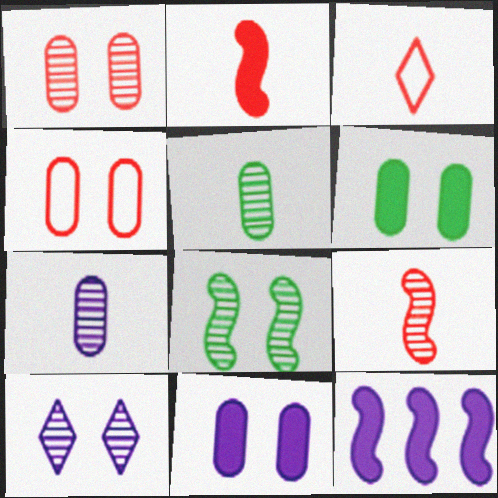[[1, 8, 10]]